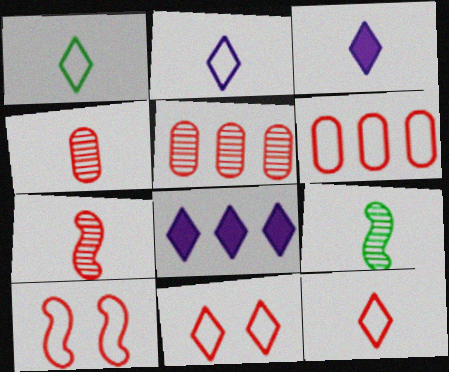[[1, 2, 12], 
[6, 10, 12]]